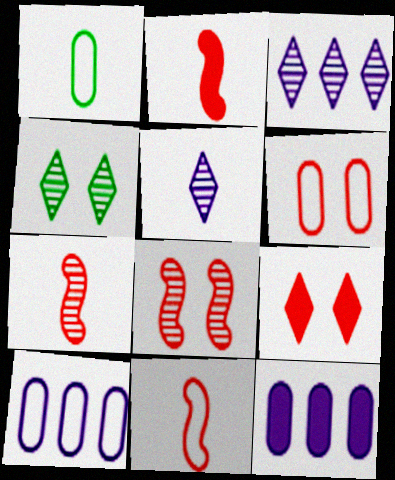[[1, 2, 5], 
[1, 6, 10], 
[2, 4, 10], 
[2, 7, 11], 
[4, 11, 12], 
[6, 8, 9]]